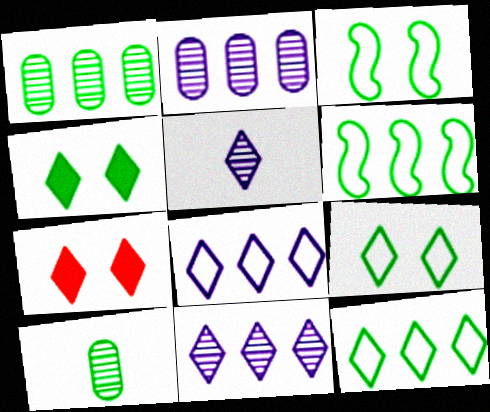[[4, 6, 10], 
[5, 7, 12]]